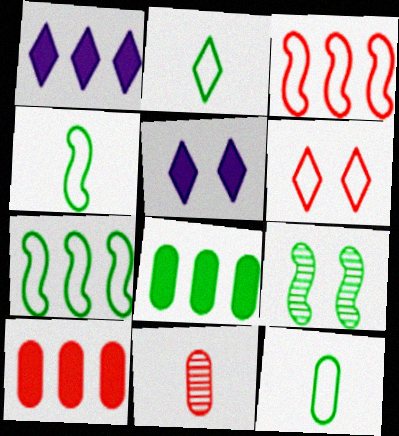[[2, 4, 12], 
[2, 8, 9], 
[5, 7, 11]]